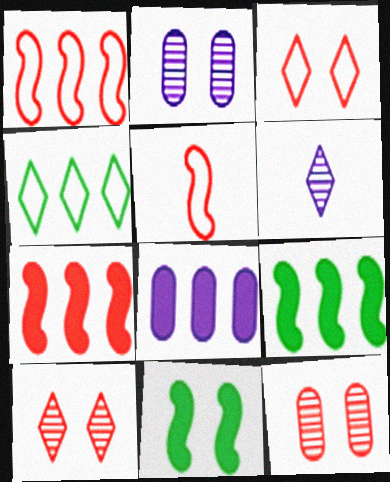[[2, 3, 11]]